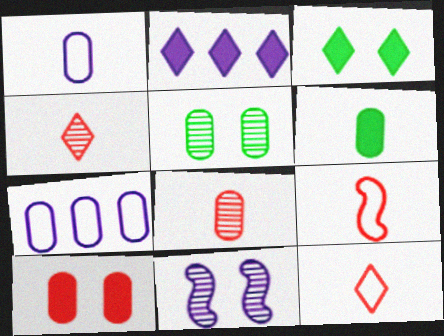[[1, 2, 11], 
[1, 6, 8], 
[2, 5, 9]]